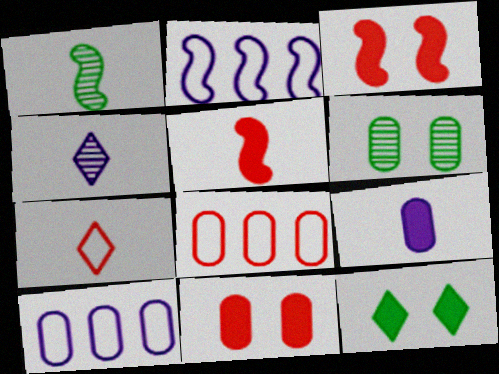[[1, 2, 3], 
[1, 7, 9], 
[6, 8, 9]]